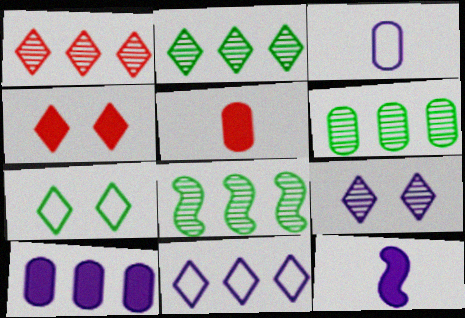[[2, 6, 8], 
[3, 4, 8], 
[4, 7, 9]]